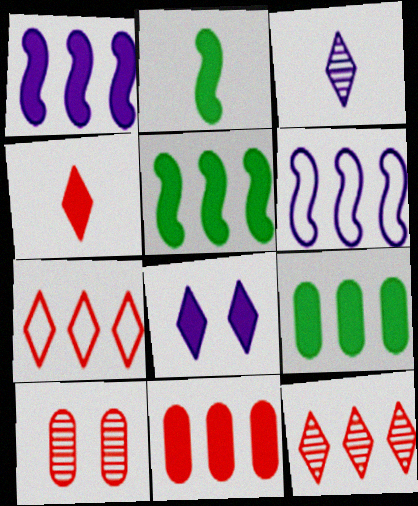[[2, 8, 11], 
[6, 9, 12]]